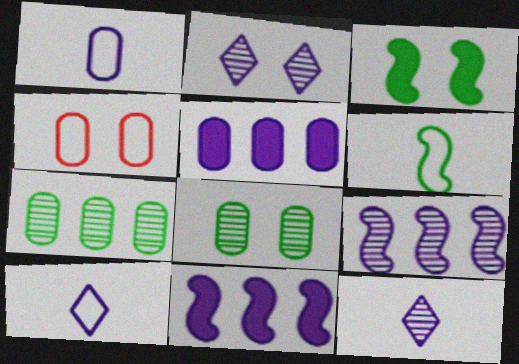[[1, 2, 11], 
[2, 3, 4]]